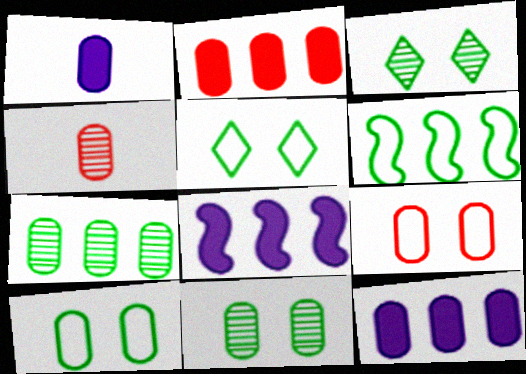[[1, 7, 9], 
[2, 4, 9], 
[4, 5, 8], 
[4, 10, 12]]